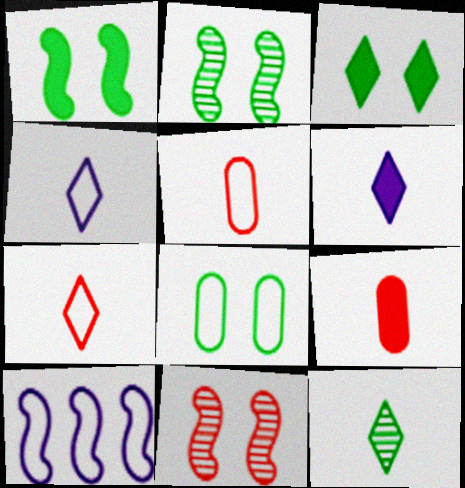[[2, 3, 8], 
[6, 7, 12], 
[7, 8, 10]]